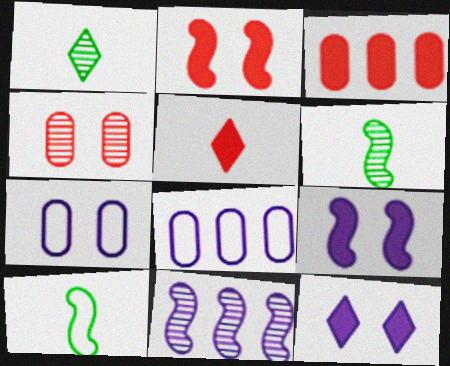[[1, 2, 8], 
[1, 4, 11], 
[2, 3, 5], 
[2, 10, 11]]